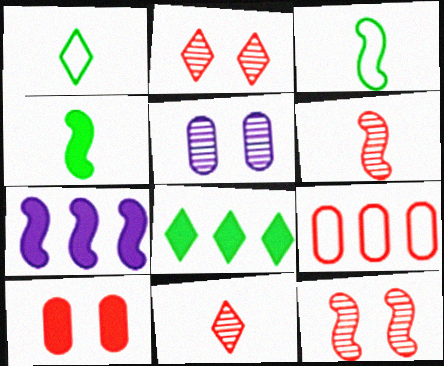[[3, 7, 12]]